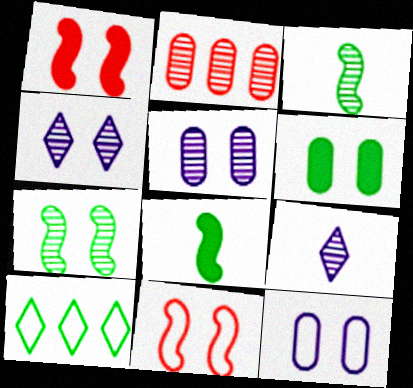[[2, 3, 4], 
[2, 7, 9], 
[3, 6, 10], 
[4, 6, 11]]